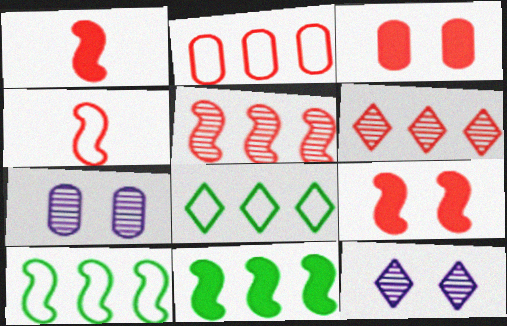[[1, 7, 8], 
[3, 4, 6], 
[4, 5, 9]]